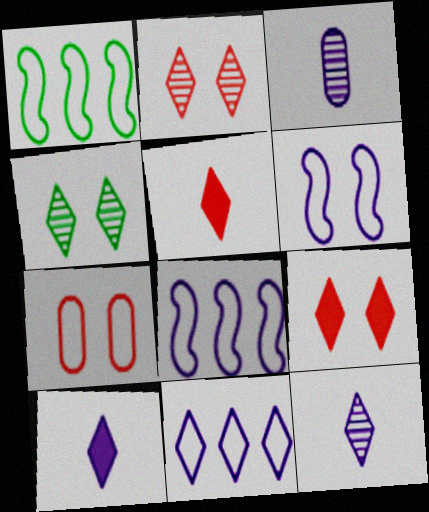[[1, 3, 9], 
[4, 5, 11]]